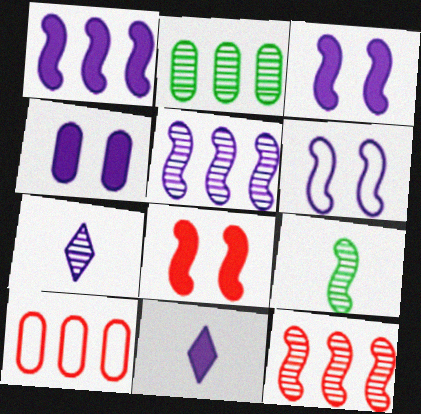[[1, 4, 11]]